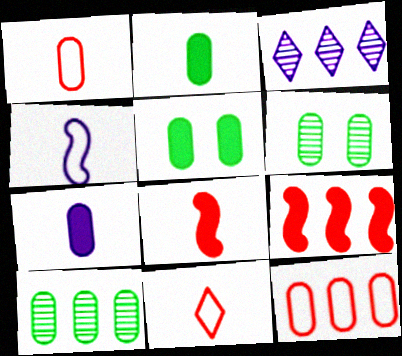[[6, 7, 12]]